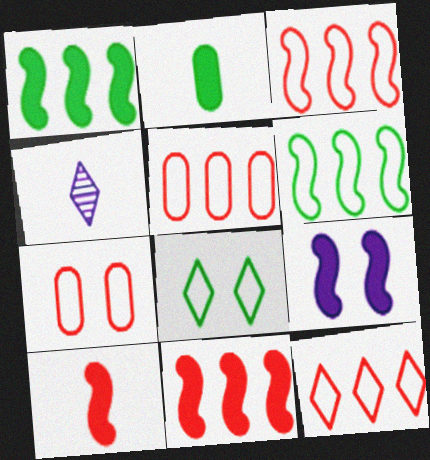[[1, 4, 7], 
[1, 9, 10], 
[3, 5, 12]]